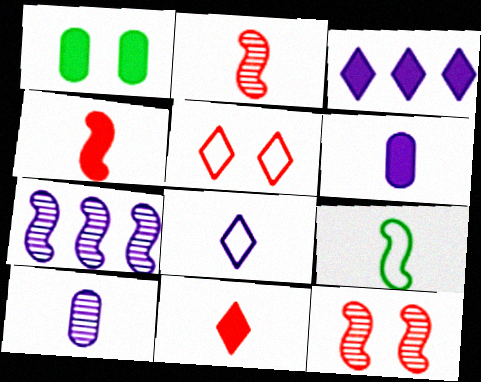[[1, 3, 4], 
[9, 10, 11]]